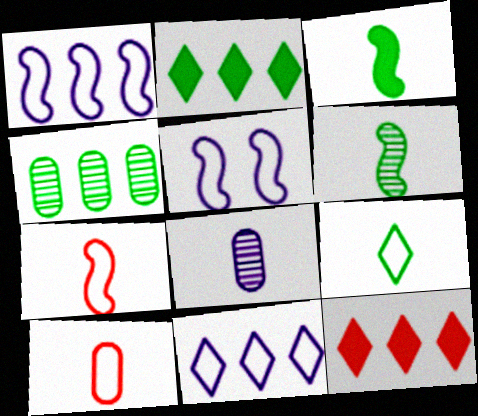[[1, 4, 12]]